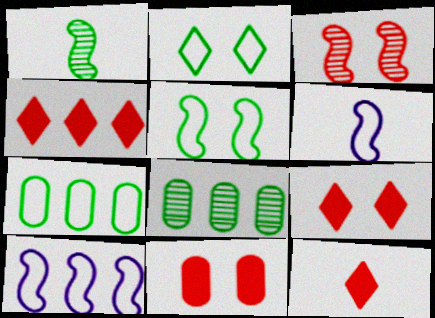[[4, 8, 10], 
[4, 9, 12], 
[6, 8, 9]]